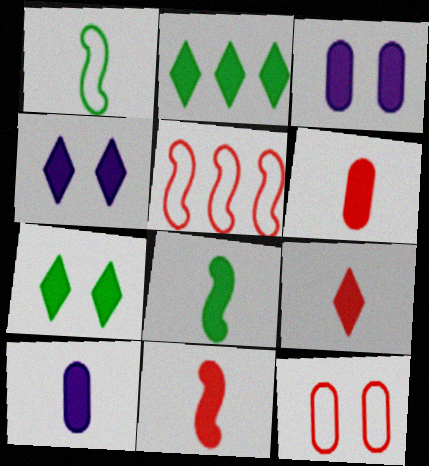[[2, 3, 11], 
[2, 4, 9], 
[6, 9, 11], 
[8, 9, 10]]